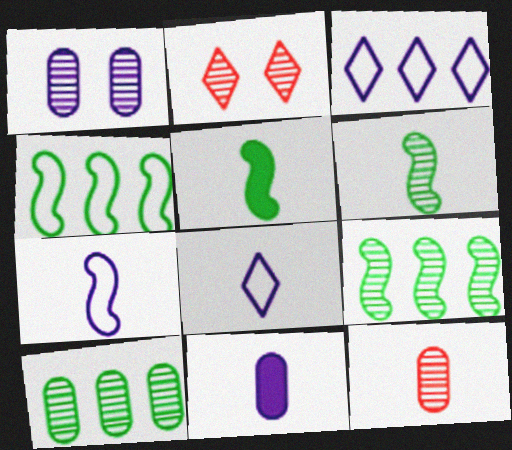[[1, 10, 12], 
[2, 4, 11], 
[5, 8, 12]]